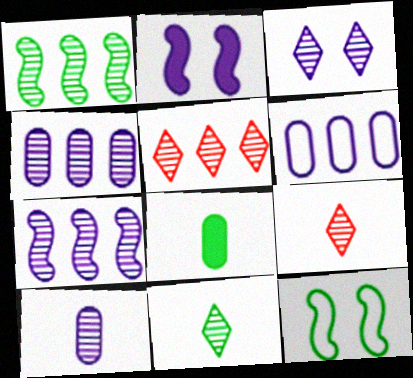[[1, 4, 5], 
[3, 5, 11], 
[3, 7, 10]]